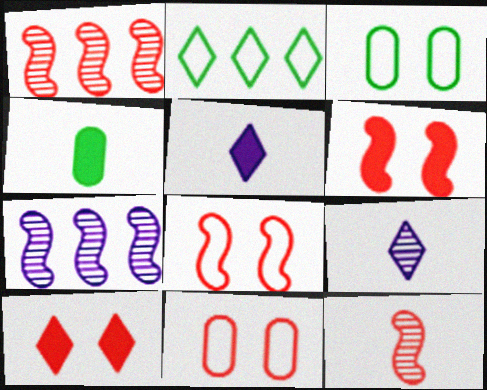[[1, 3, 5], 
[2, 9, 10]]